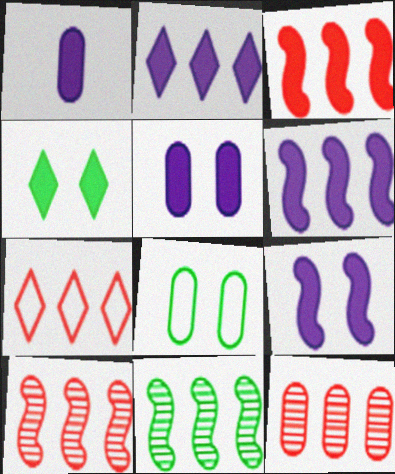[[1, 2, 9], 
[1, 3, 4], 
[1, 8, 12], 
[3, 7, 12]]